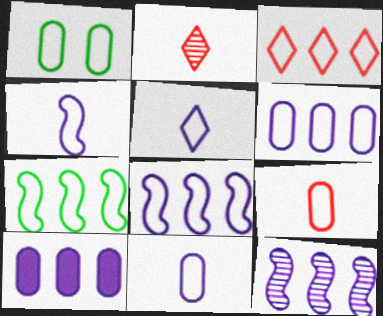[[1, 3, 4], 
[1, 6, 9], 
[3, 6, 7], 
[4, 5, 11]]